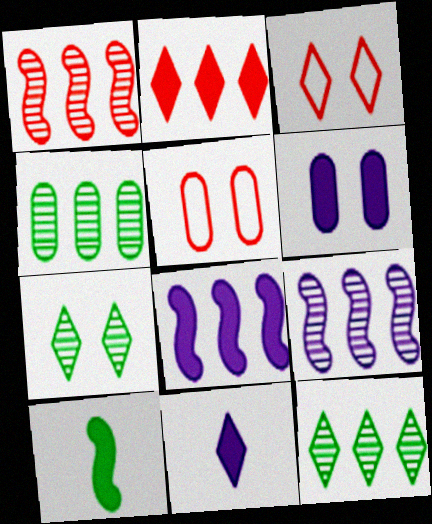[[2, 6, 10], 
[3, 11, 12], 
[6, 8, 11]]